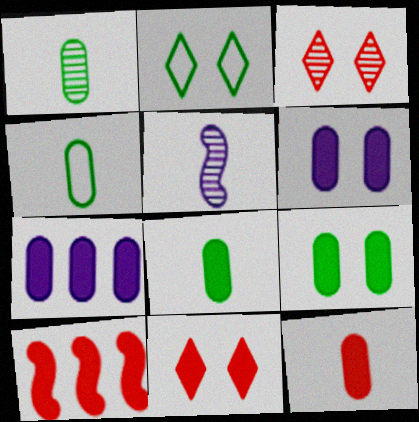[[1, 4, 8], 
[7, 9, 12], 
[10, 11, 12]]